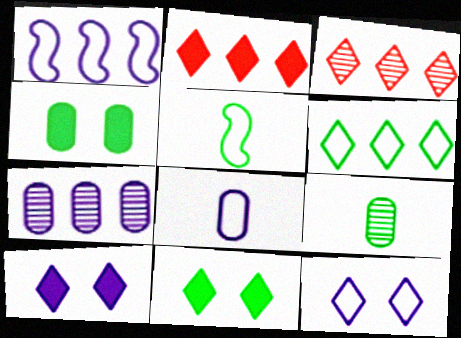[[1, 8, 12]]